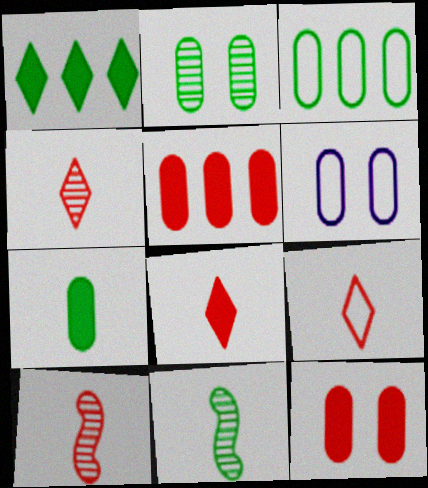[[1, 6, 10], 
[2, 3, 7], 
[2, 6, 12], 
[4, 8, 9]]